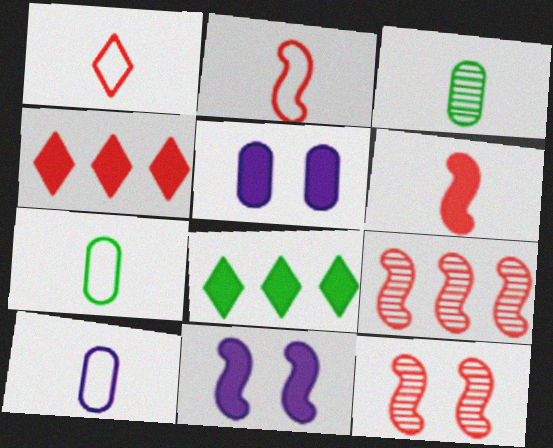[[5, 6, 8], 
[8, 10, 12]]